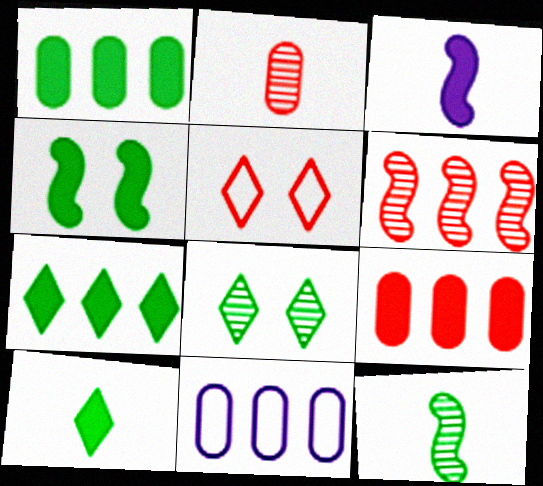[[1, 4, 10], 
[6, 7, 11]]